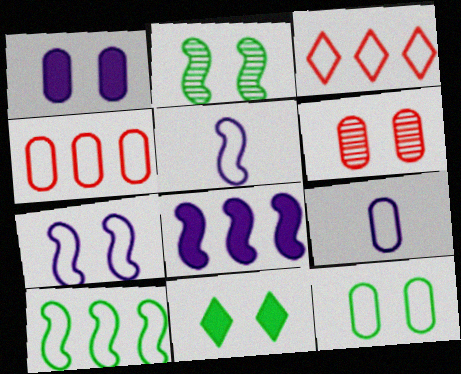[[1, 6, 12], 
[2, 11, 12], 
[3, 5, 12], 
[4, 9, 12], 
[6, 7, 11]]